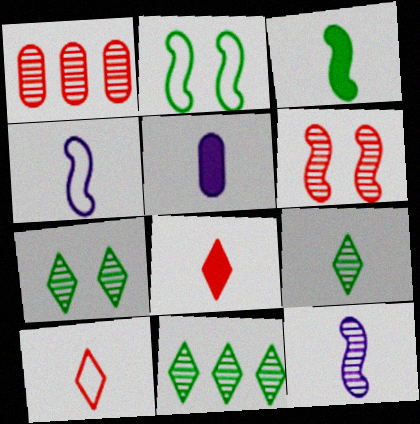[[1, 7, 12], 
[3, 5, 8], 
[7, 9, 11]]